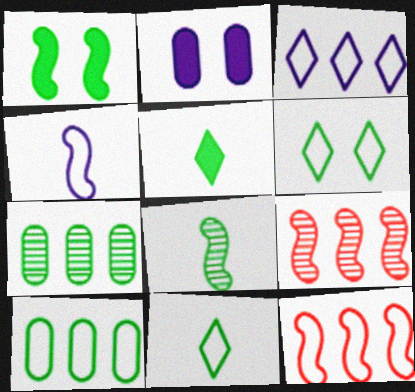[[1, 4, 9], 
[1, 7, 11], 
[2, 9, 11], 
[3, 10, 12]]